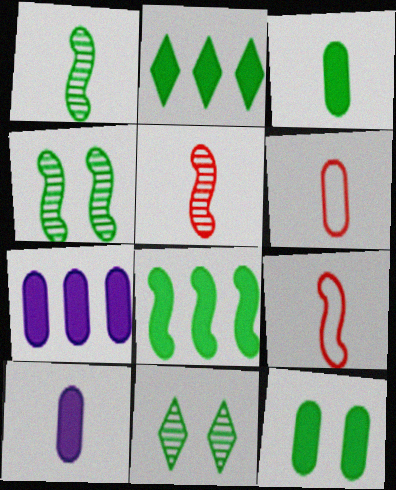[[7, 9, 11]]